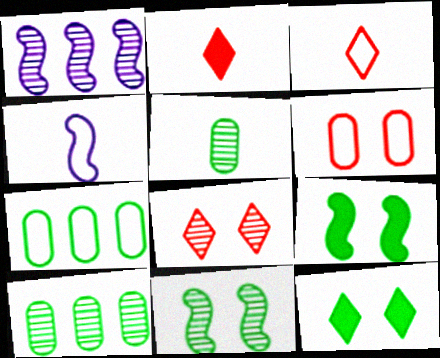[[1, 5, 8], 
[2, 4, 5]]